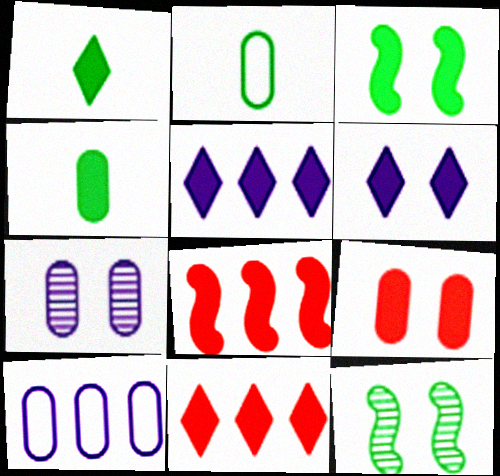[[1, 6, 11], 
[3, 6, 9], 
[4, 6, 8]]